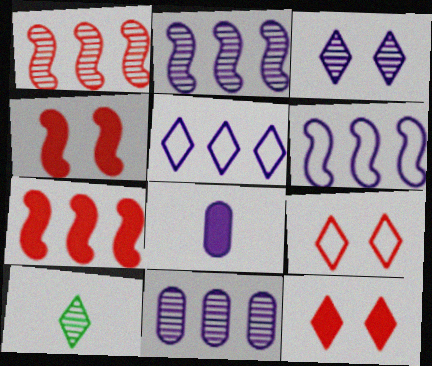[[3, 6, 8], 
[5, 10, 12]]